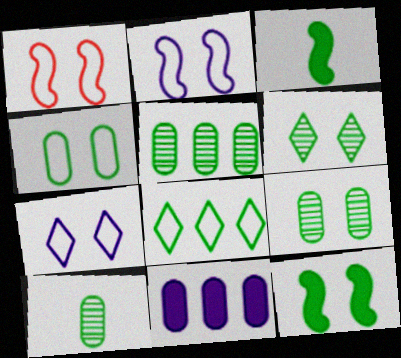[[1, 4, 7], 
[3, 8, 9], 
[4, 6, 12], 
[5, 9, 10], 
[8, 10, 12]]